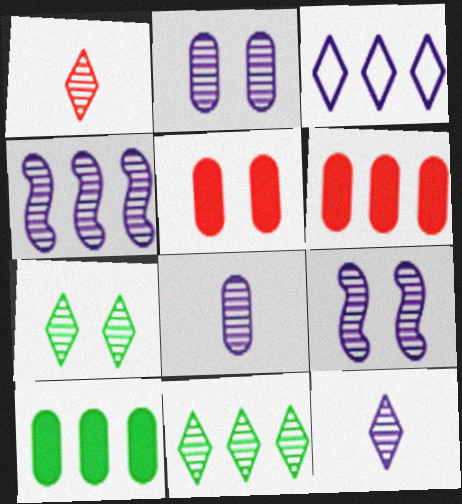[[2, 4, 12]]